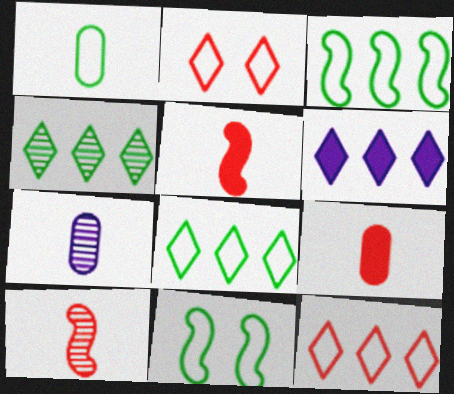[[1, 7, 9], 
[1, 8, 11], 
[4, 6, 12]]